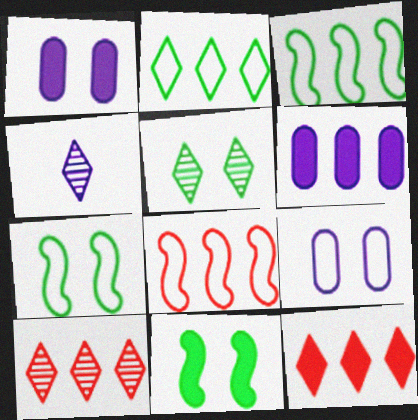[[3, 6, 10], 
[4, 5, 10]]